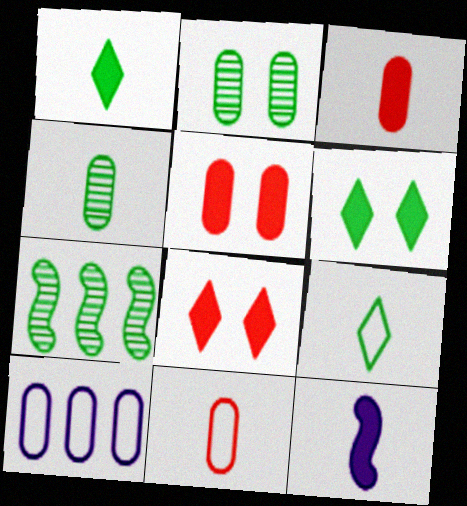[[1, 3, 12], 
[2, 3, 10], 
[4, 5, 10]]